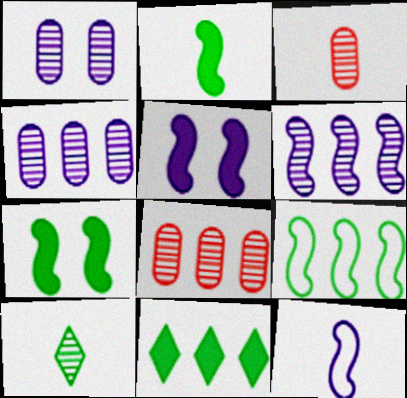[[5, 6, 12]]